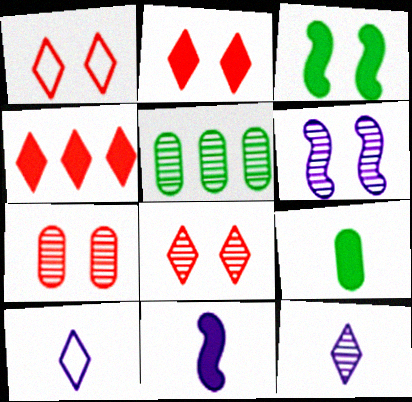[[1, 2, 8], 
[1, 5, 11]]